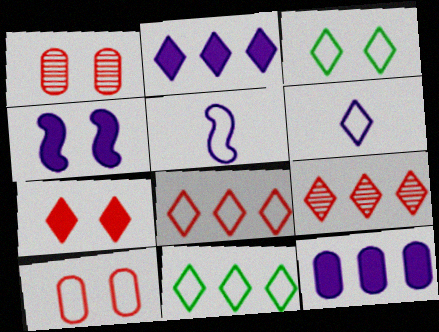[[1, 3, 4], 
[2, 9, 11], 
[3, 6, 8], 
[5, 10, 11]]